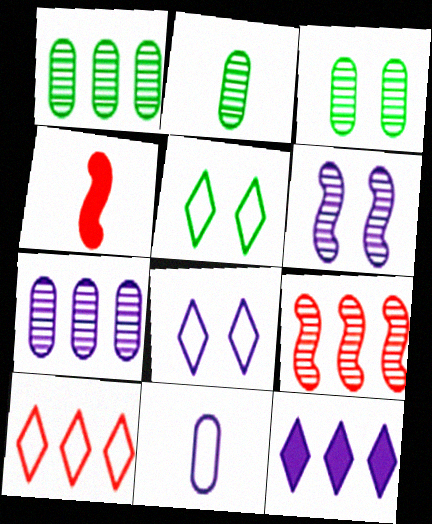[[1, 2, 3], 
[1, 4, 8], 
[4, 5, 7], 
[6, 11, 12]]